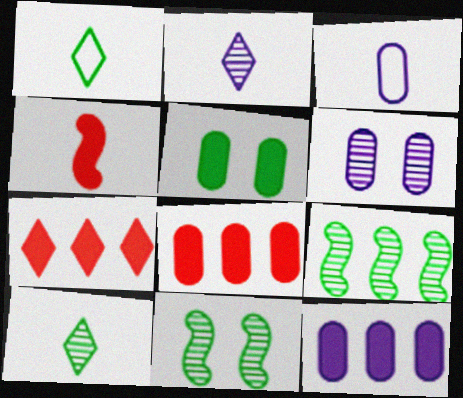[[1, 5, 9], 
[3, 4, 10], 
[3, 6, 12], 
[3, 7, 11]]